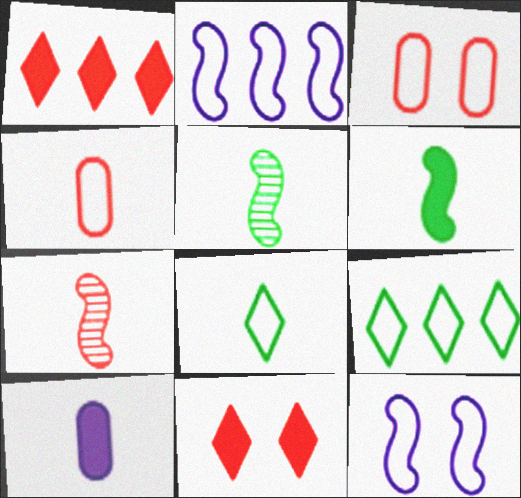[[1, 3, 7], 
[2, 3, 8], 
[4, 9, 12], 
[7, 8, 10]]